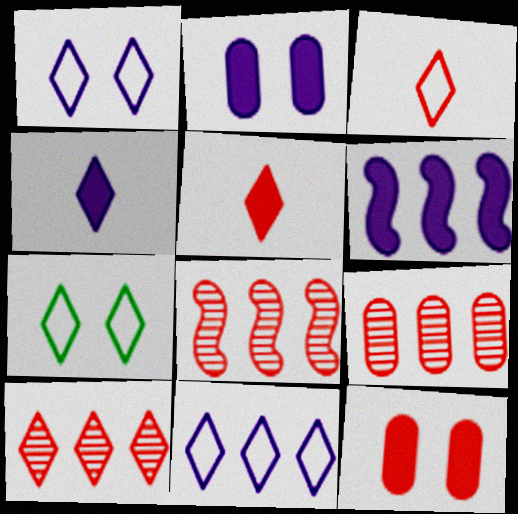[[2, 4, 6], 
[3, 7, 11], 
[3, 8, 12], 
[4, 7, 10], 
[8, 9, 10]]